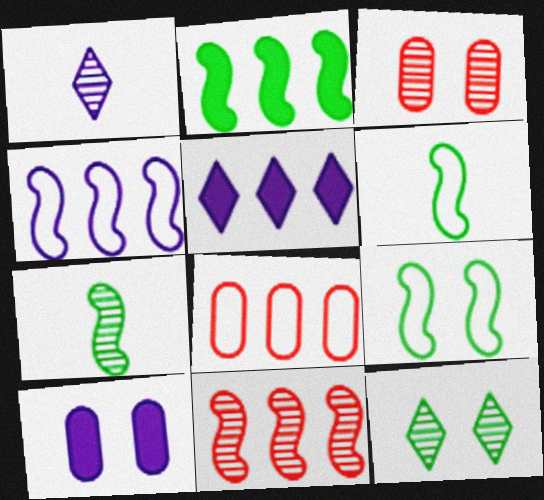[[1, 4, 10], 
[2, 4, 11], 
[2, 7, 9], 
[3, 5, 6]]